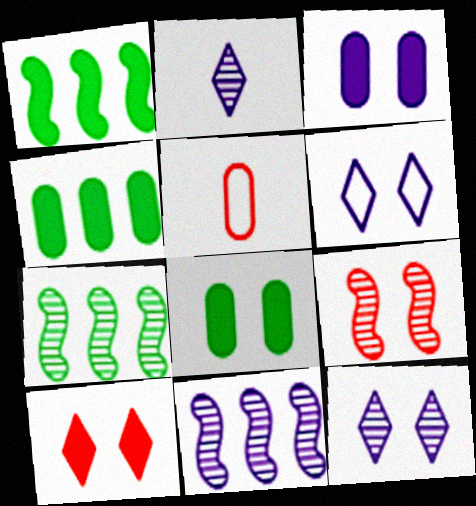[[1, 5, 12], 
[6, 8, 9]]